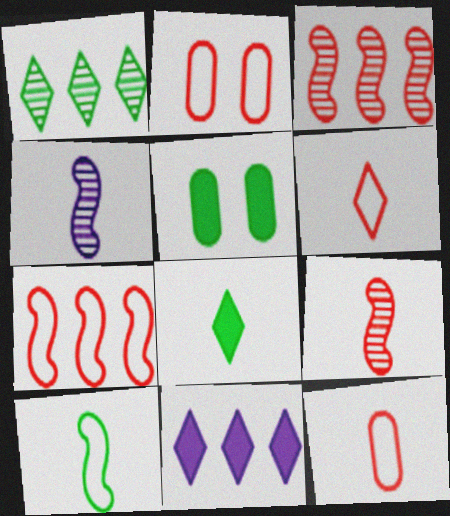[[1, 5, 10], 
[2, 6, 7], 
[4, 8, 12]]